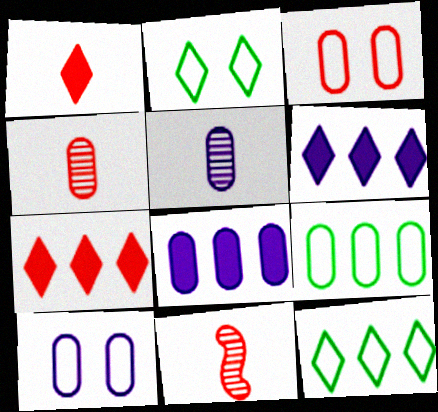[[2, 8, 11], 
[3, 7, 11], 
[5, 8, 10]]